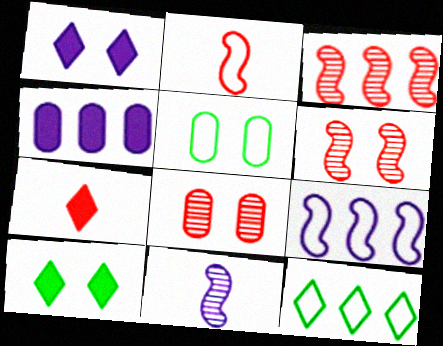[[1, 5, 6], 
[3, 4, 12]]